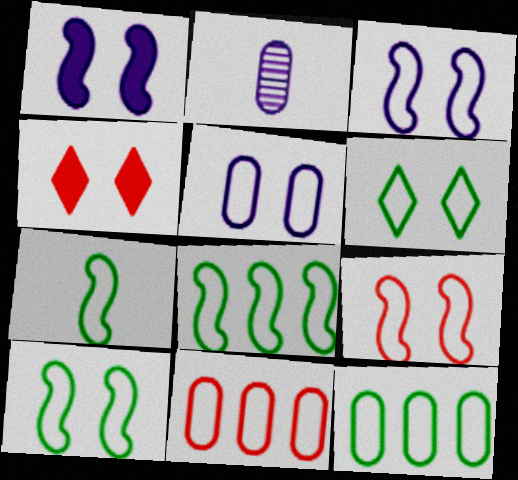[[2, 4, 8], 
[3, 9, 10], 
[5, 6, 9], 
[6, 7, 12], 
[7, 8, 10]]